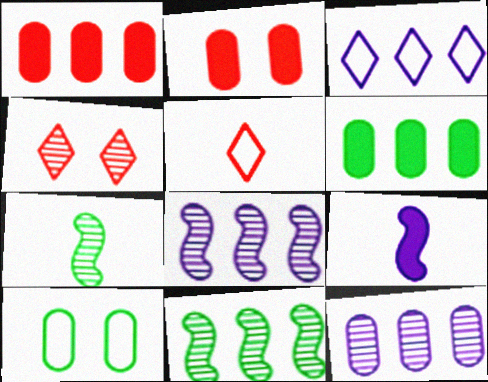[[1, 3, 11], 
[2, 3, 7], 
[4, 7, 12]]